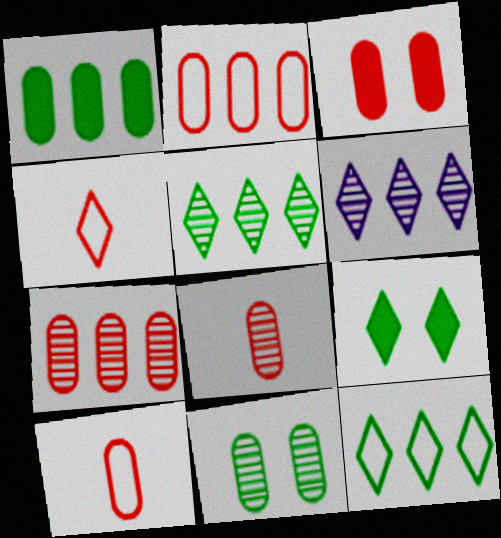[[2, 3, 8], 
[3, 7, 10], 
[4, 6, 9]]